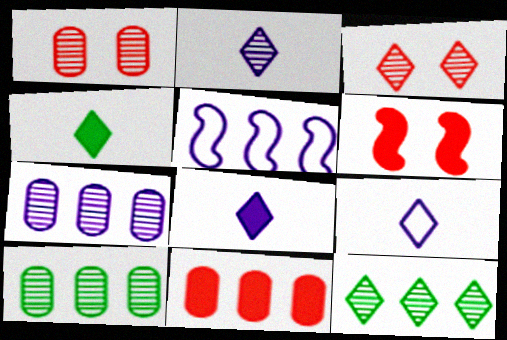[[1, 4, 5], 
[2, 3, 12], 
[2, 8, 9], 
[5, 11, 12], 
[6, 9, 10]]